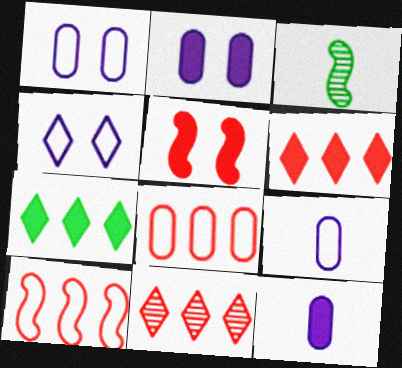[[1, 3, 6], 
[5, 7, 12]]